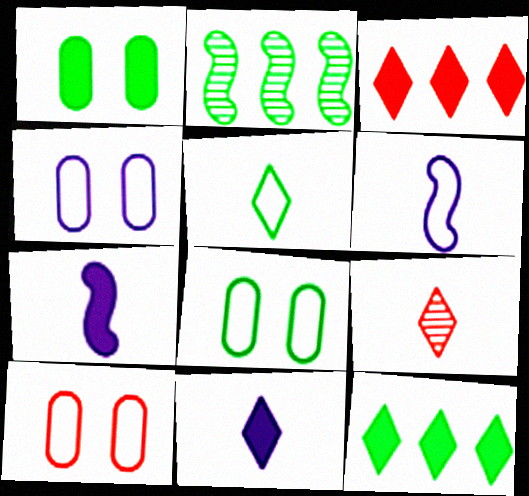[[1, 2, 5], 
[1, 3, 7], 
[2, 10, 11], 
[4, 8, 10], 
[5, 9, 11]]